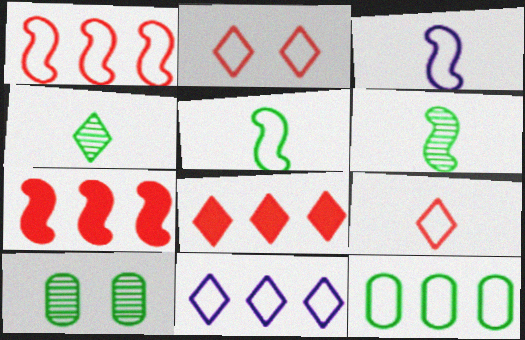[[1, 11, 12], 
[2, 3, 12], 
[3, 8, 10]]